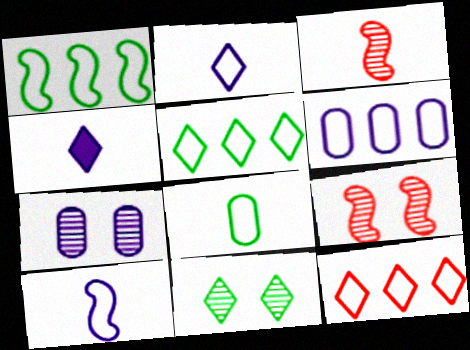[[1, 6, 12], 
[3, 4, 8], 
[4, 11, 12], 
[7, 9, 11]]